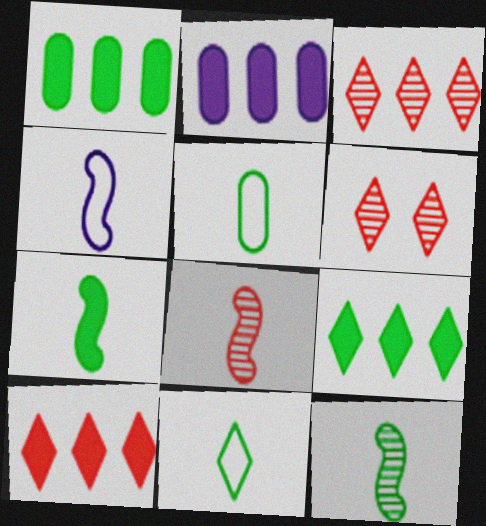[[1, 4, 6], 
[4, 7, 8]]